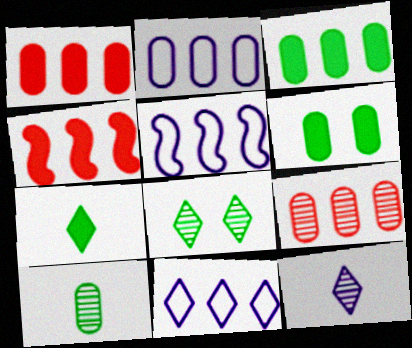[[2, 3, 9], 
[2, 5, 11]]